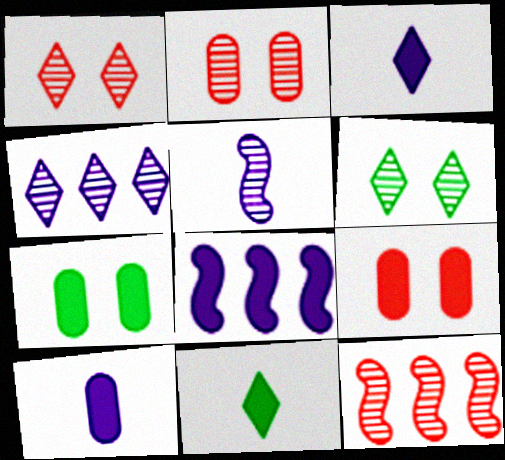[[8, 9, 11]]